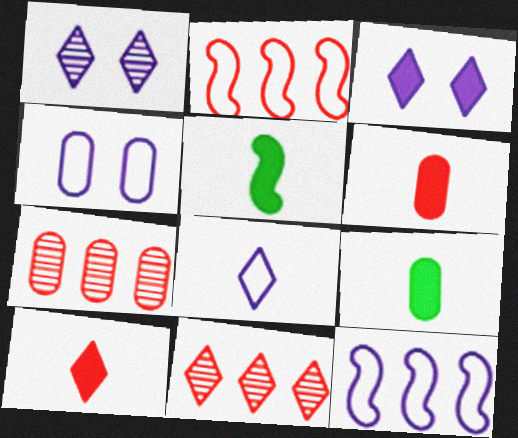[[1, 2, 9], 
[4, 5, 11], 
[4, 7, 9], 
[4, 8, 12]]